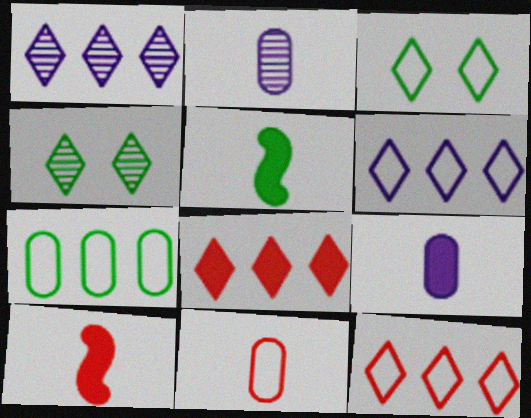[[4, 5, 7]]